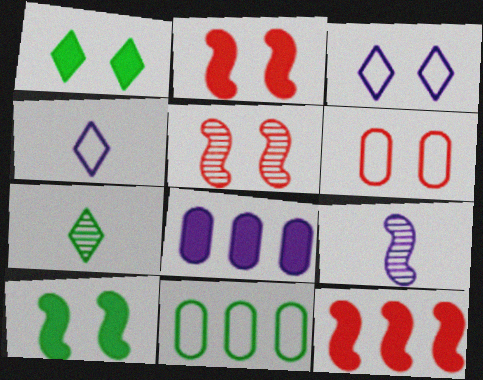[[3, 8, 9], 
[7, 10, 11]]